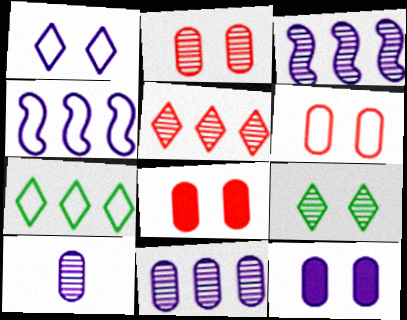[[2, 6, 8]]